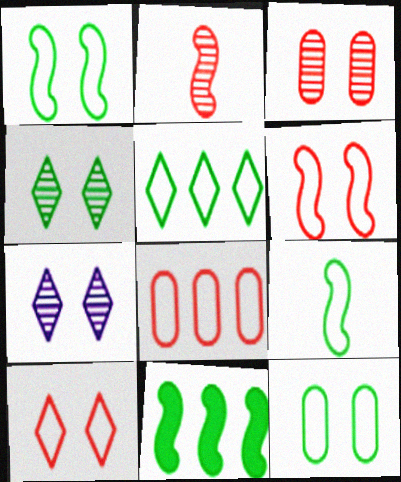[[5, 9, 12]]